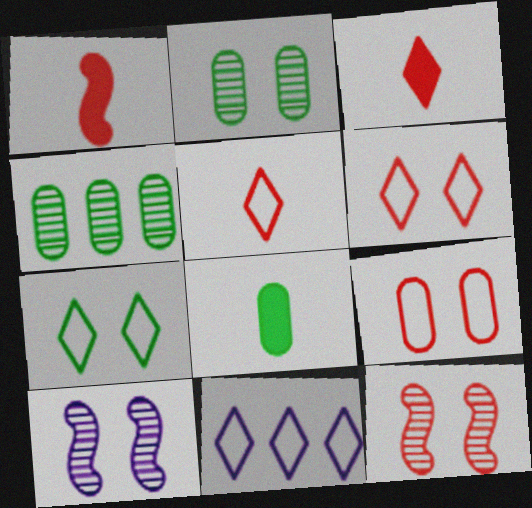[[1, 2, 11], 
[5, 7, 11], 
[8, 11, 12]]